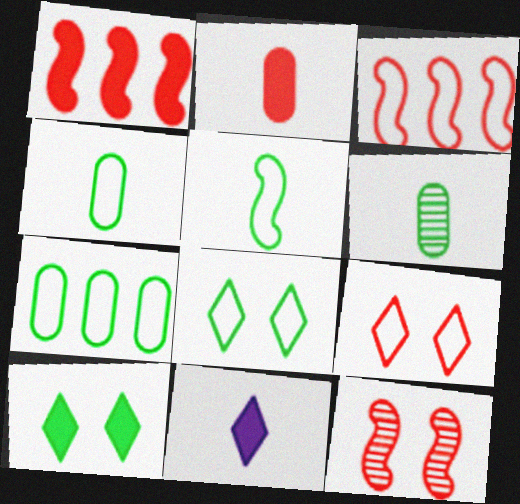[[5, 7, 8], 
[7, 11, 12]]